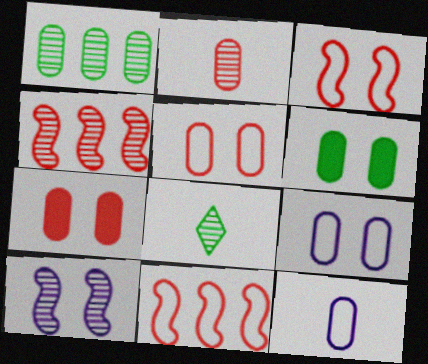[[1, 7, 12]]